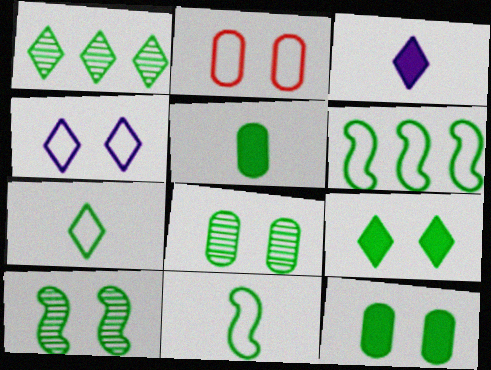[[1, 7, 9], 
[1, 11, 12]]